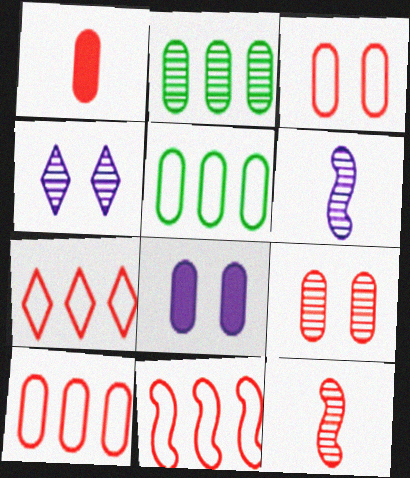[[1, 9, 10], 
[2, 4, 12], 
[7, 10, 11]]